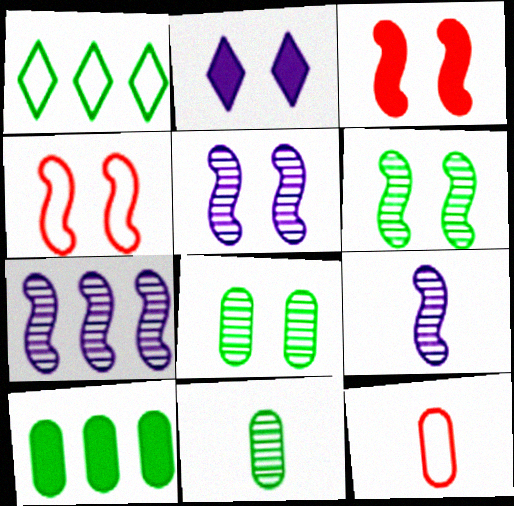[[2, 4, 8], 
[5, 7, 9]]